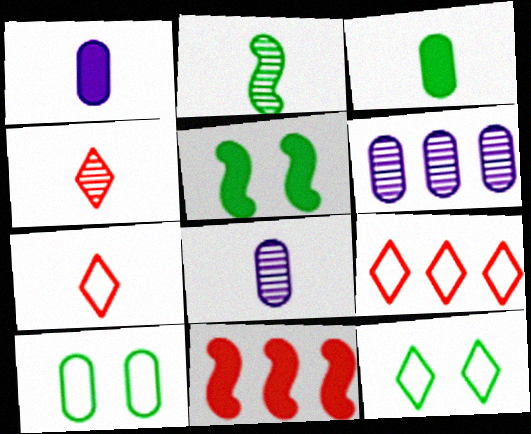[[1, 2, 7], 
[2, 4, 8], 
[5, 6, 7], 
[5, 8, 9], 
[8, 11, 12]]